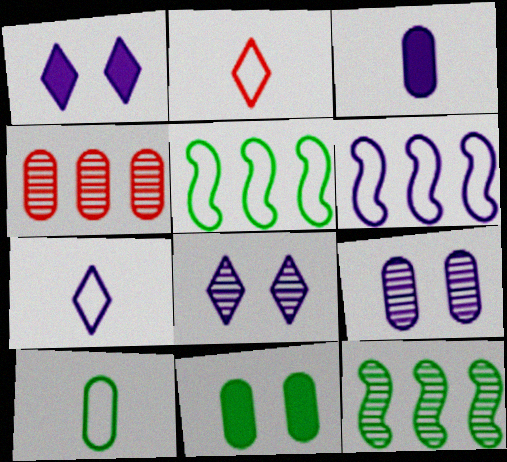[[3, 6, 8]]